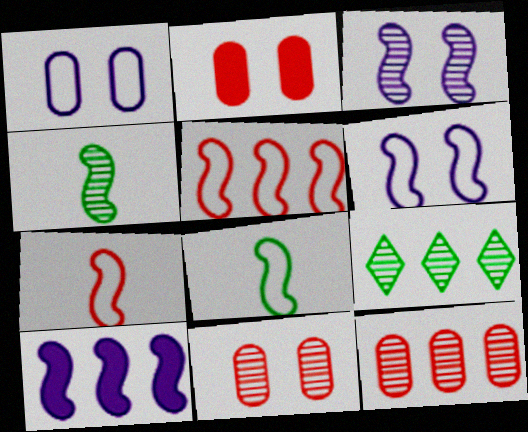[[5, 6, 8]]